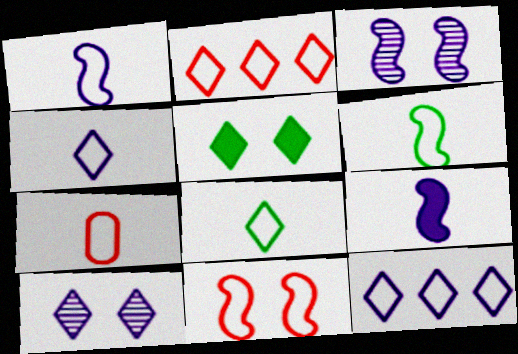[[1, 7, 8], 
[2, 7, 11], 
[4, 6, 7]]